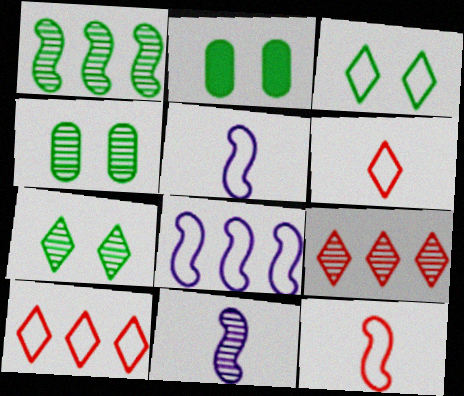[[2, 5, 9], 
[2, 10, 11], 
[4, 9, 11]]